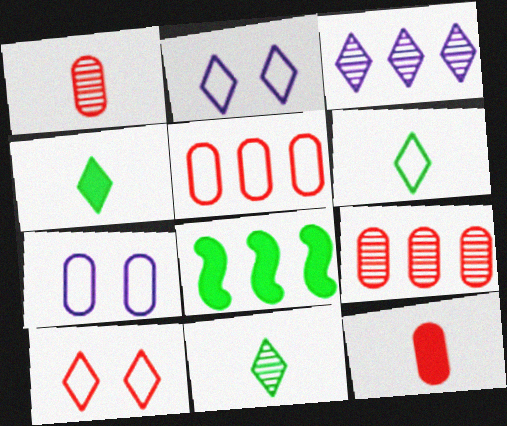[[1, 2, 8], 
[3, 4, 10], 
[3, 5, 8], 
[4, 6, 11]]